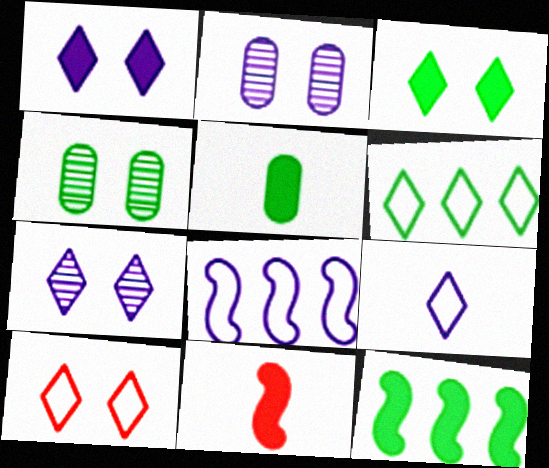[[2, 6, 11], 
[3, 5, 12], 
[3, 7, 10], 
[6, 9, 10]]